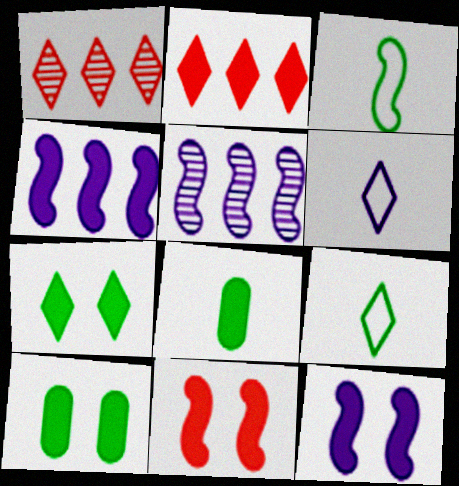[[1, 6, 7], 
[2, 8, 12], 
[3, 5, 11]]